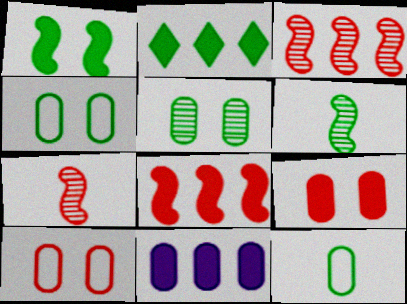[[2, 4, 6], 
[2, 8, 11]]